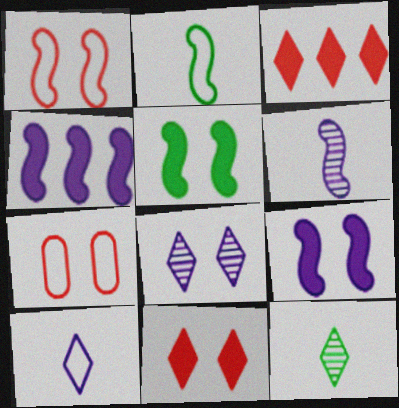[[4, 7, 12], 
[5, 7, 8]]